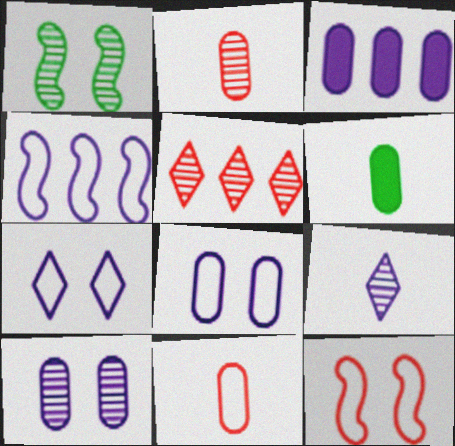[]